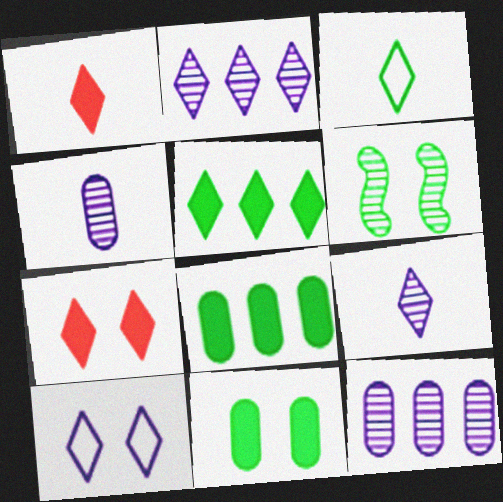[[1, 3, 9], 
[2, 3, 7], 
[3, 6, 8]]